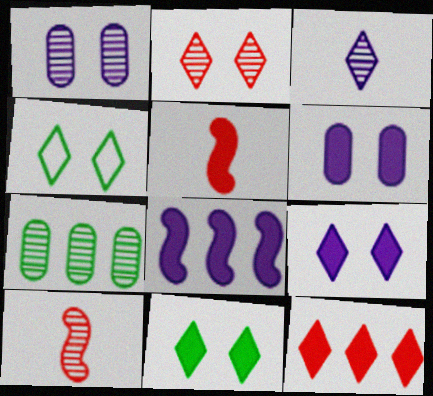[[2, 4, 9], 
[3, 4, 12]]